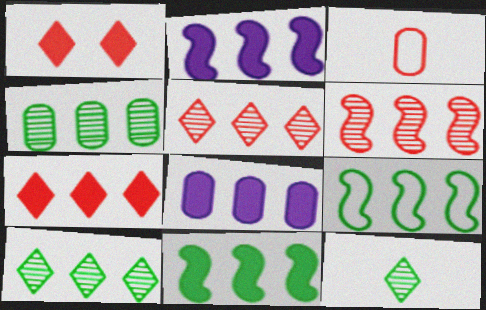[[1, 3, 6], 
[2, 6, 9], 
[5, 8, 9], 
[7, 8, 11]]